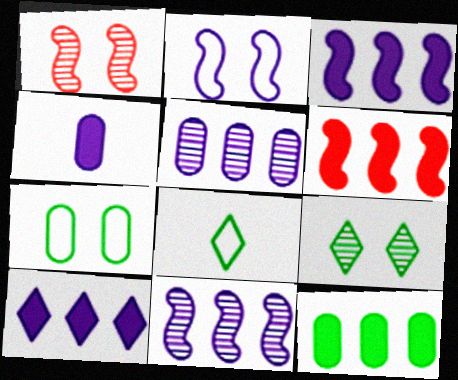[[6, 10, 12]]